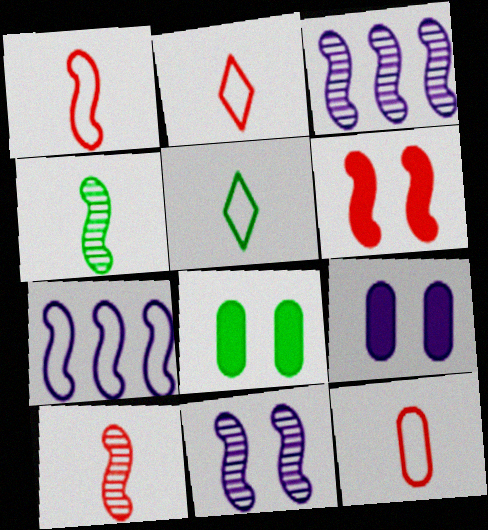[[1, 2, 12], 
[2, 3, 8], 
[4, 6, 7]]